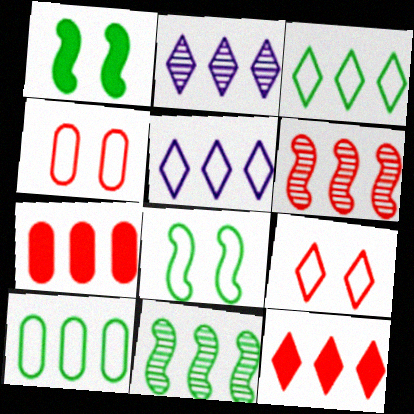[[2, 3, 12], 
[5, 7, 11]]